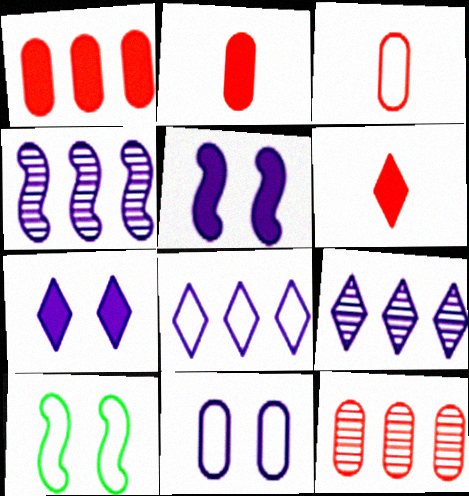[[2, 9, 10], 
[3, 8, 10]]